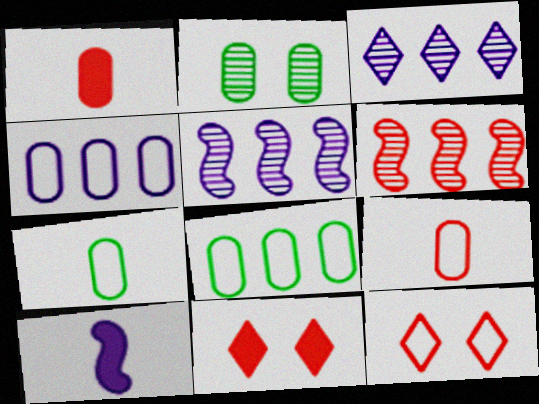[[1, 2, 4], 
[1, 6, 12], 
[5, 7, 11], 
[6, 9, 11]]